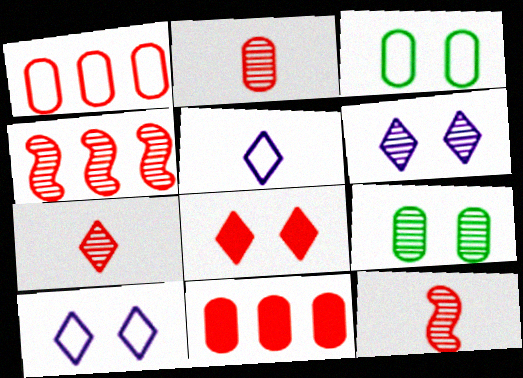[[1, 8, 12], 
[2, 7, 12]]